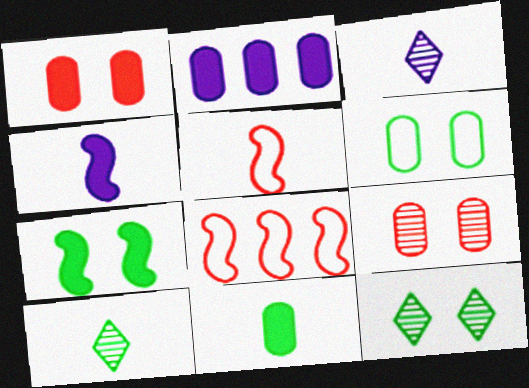[[1, 2, 11], 
[2, 5, 12], 
[3, 5, 11], 
[6, 7, 12]]